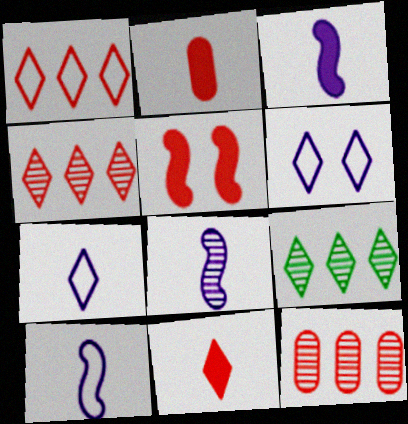[[3, 8, 10], 
[6, 9, 11]]